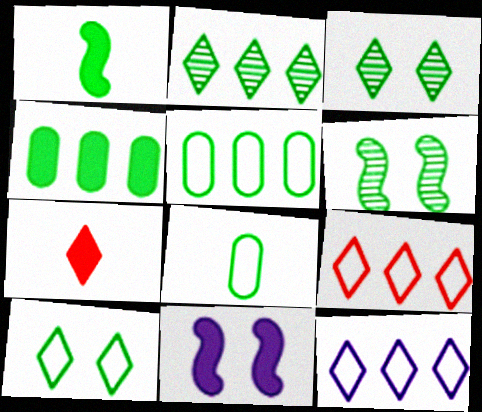[[1, 3, 5], 
[3, 7, 12], 
[4, 7, 11]]